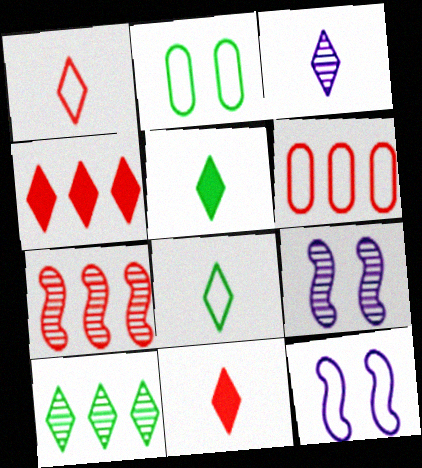[[1, 3, 5], 
[3, 8, 11], 
[4, 6, 7], 
[5, 6, 9], 
[6, 8, 12]]